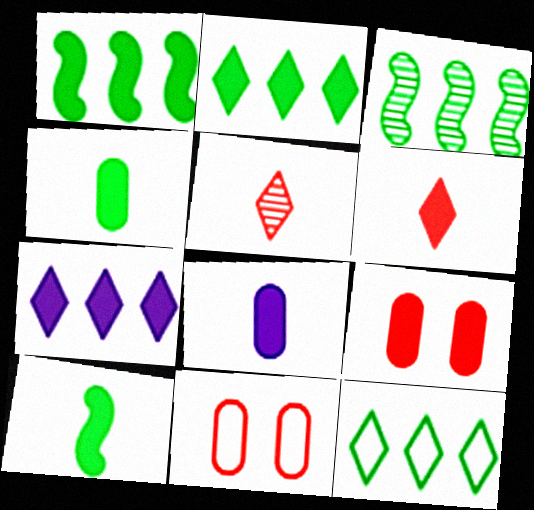[[6, 8, 10], 
[7, 9, 10]]